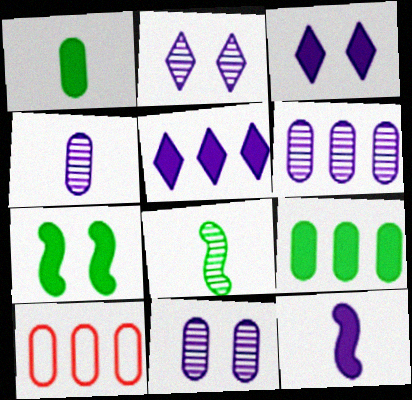[[1, 10, 11], 
[3, 8, 10], 
[4, 6, 11], 
[6, 9, 10]]